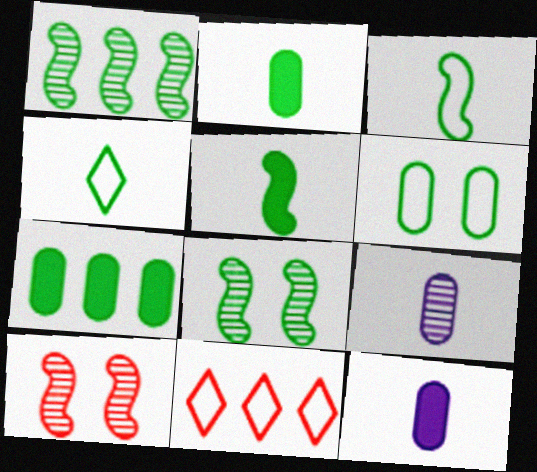[[4, 7, 8], 
[8, 11, 12]]